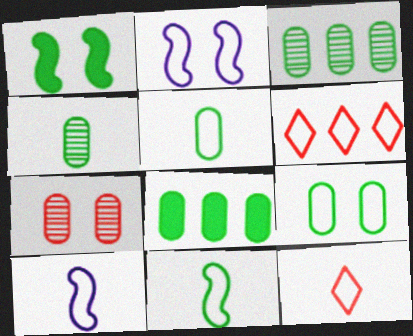[[2, 5, 6], 
[4, 8, 9], 
[5, 10, 12], 
[6, 9, 10]]